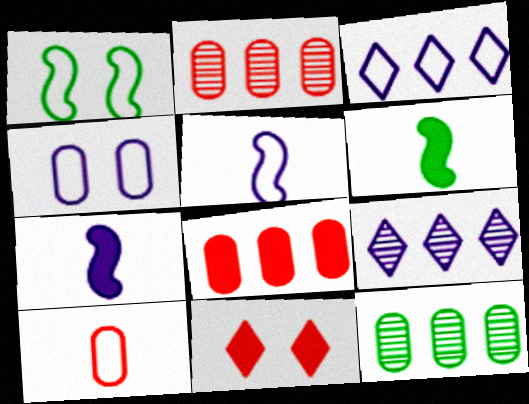[[1, 3, 10], 
[3, 4, 5], 
[4, 7, 9], 
[5, 11, 12]]